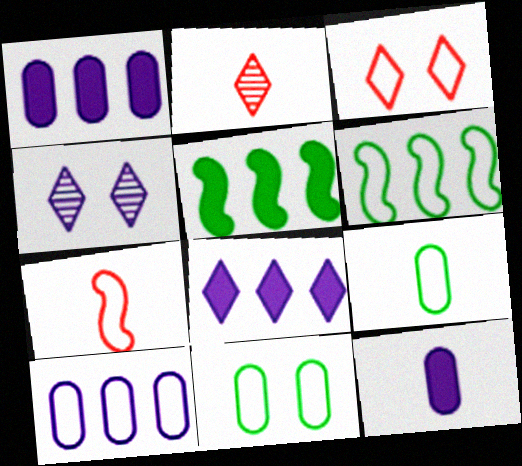[]